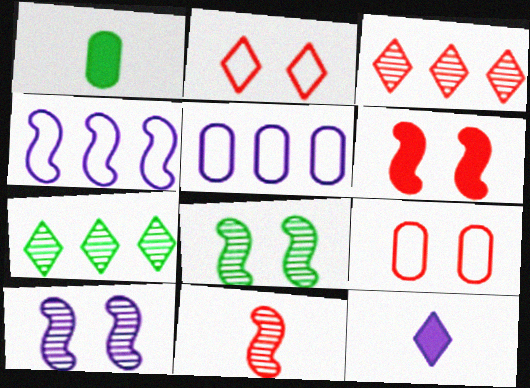[[2, 7, 12], 
[5, 10, 12]]